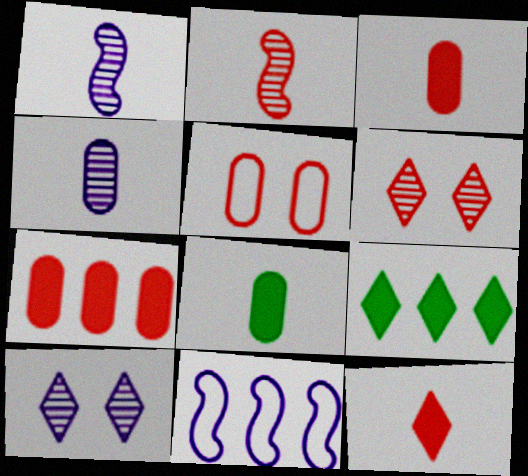[[1, 5, 9], 
[6, 8, 11]]